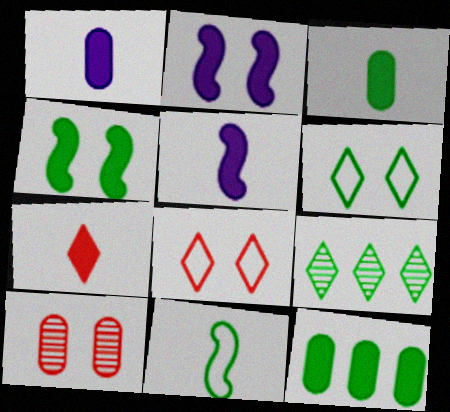[[2, 6, 10], 
[2, 7, 12], 
[3, 5, 7]]